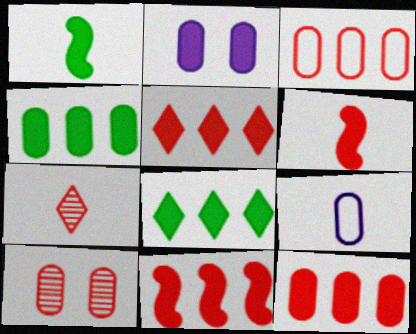[[1, 2, 5], 
[1, 7, 9], 
[2, 6, 8], 
[4, 9, 10], 
[5, 11, 12]]